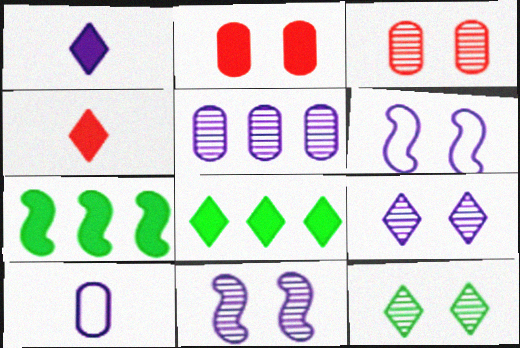[[1, 2, 7], 
[1, 5, 6], 
[2, 6, 12], 
[3, 11, 12]]